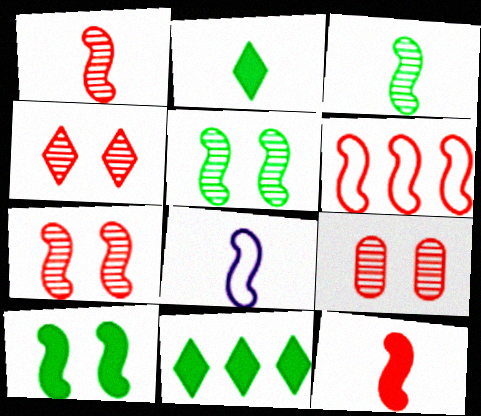[[3, 8, 12], 
[4, 7, 9], 
[6, 7, 12], 
[8, 9, 11]]